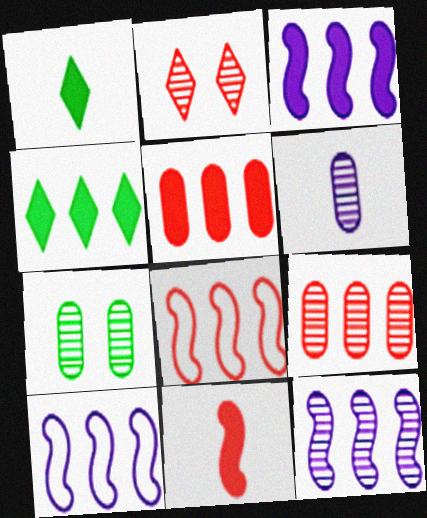[[3, 4, 5], 
[3, 10, 12], 
[4, 9, 10], 
[6, 7, 9]]